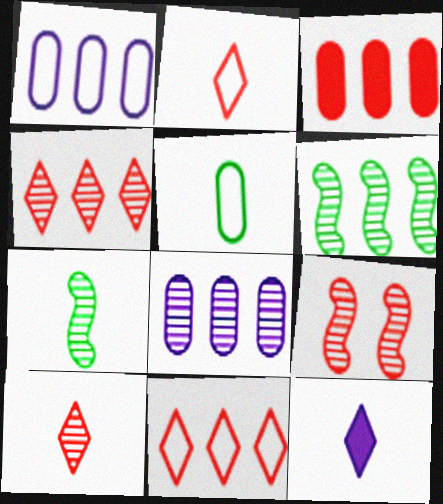[[2, 3, 9], 
[4, 6, 8]]